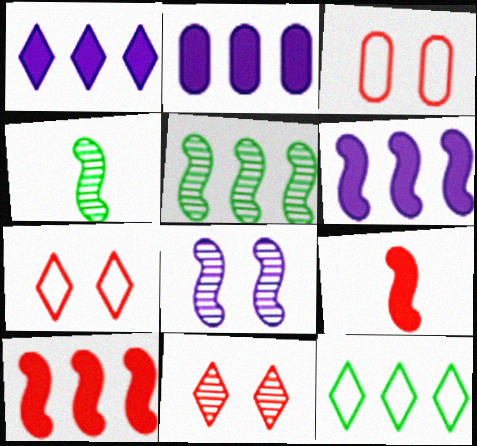[[1, 2, 6], 
[1, 3, 4], 
[2, 4, 7]]